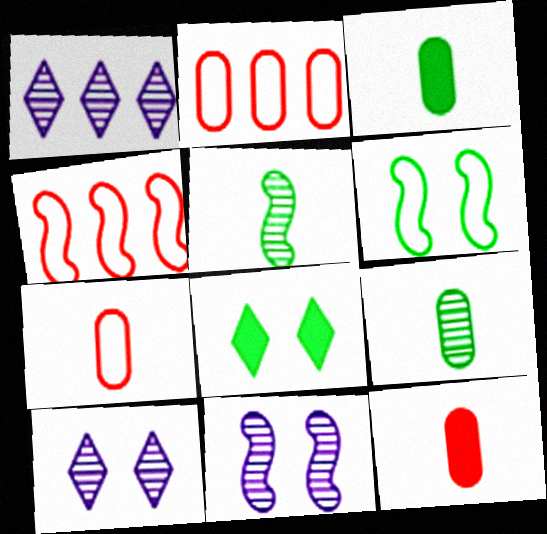[[1, 6, 12], 
[3, 4, 10]]